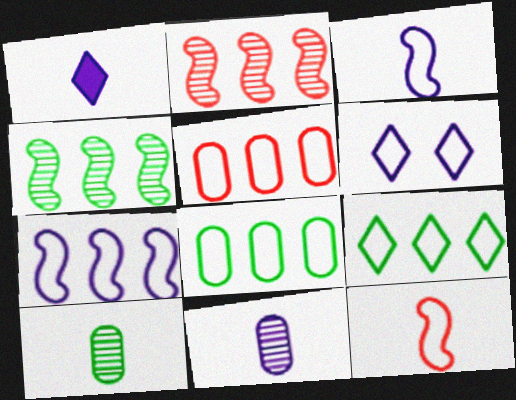[[1, 3, 11], 
[1, 10, 12], 
[5, 7, 9], 
[6, 8, 12]]